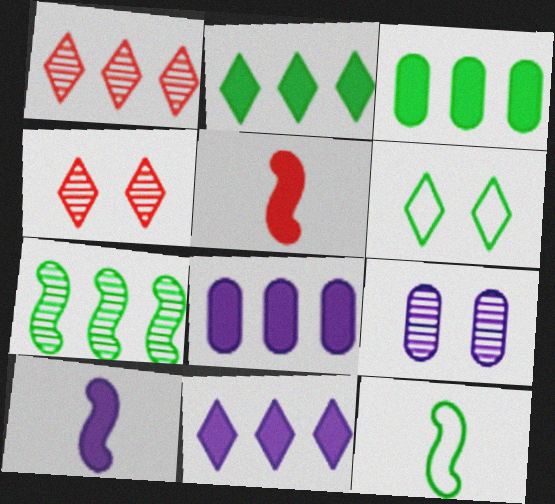[[4, 8, 12]]